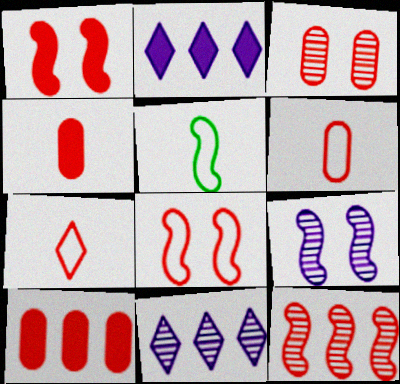[[2, 3, 5], 
[3, 6, 10]]